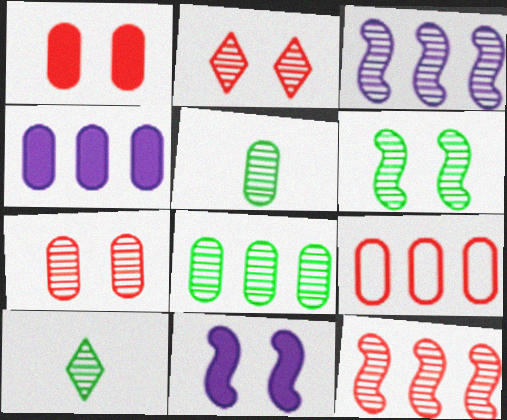[[2, 3, 5], 
[3, 7, 10], 
[4, 8, 9], 
[6, 8, 10], 
[9, 10, 11]]